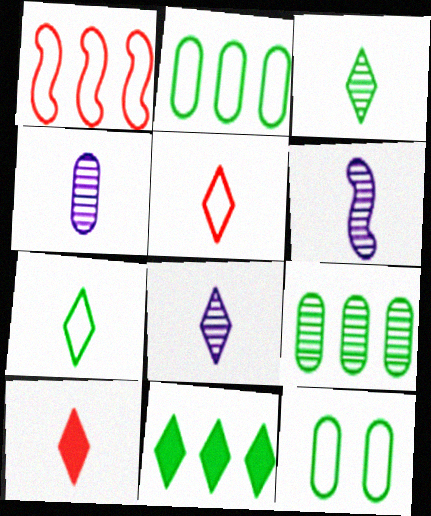[[4, 6, 8], 
[7, 8, 10]]